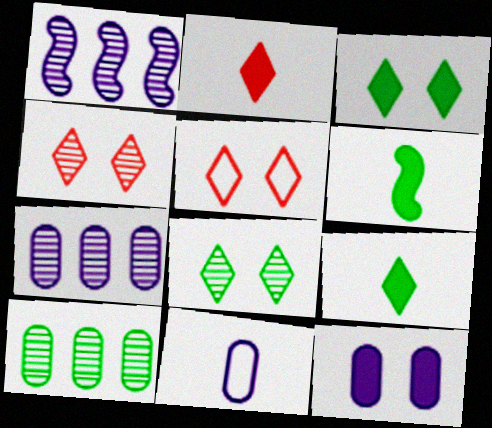[[5, 6, 7], 
[7, 11, 12]]